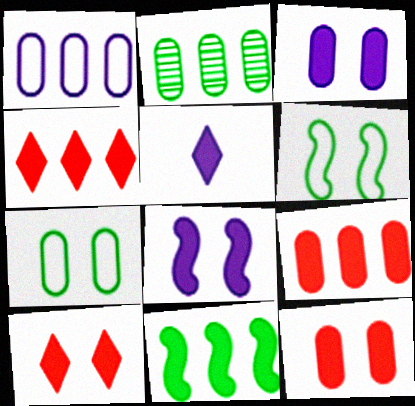[[1, 2, 9], 
[5, 11, 12]]